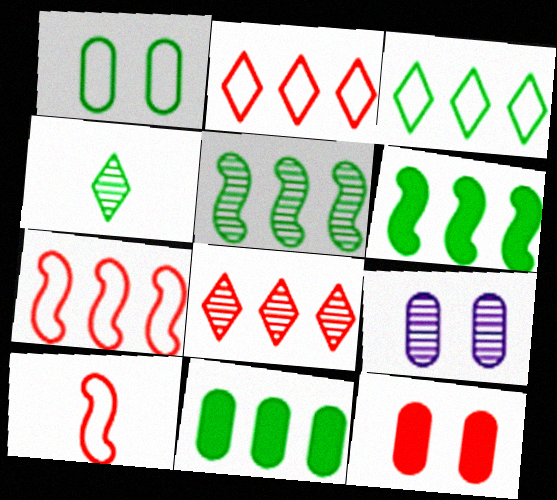[[1, 4, 6], 
[1, 9, 12], 
[3, 5, 11], 
[8, 10, 12]]